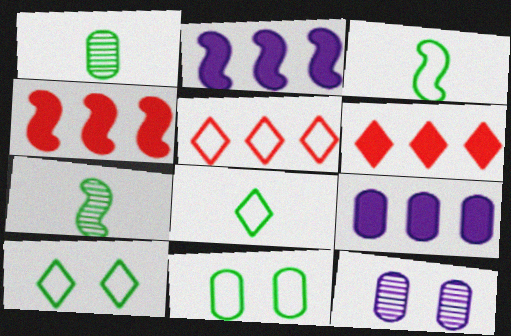[[3, 6, 12], 
[4, 8, 12]]